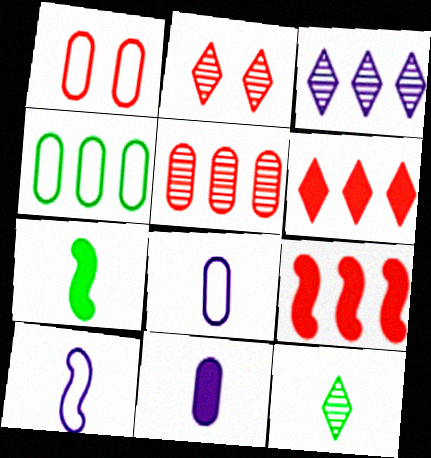[[1, 3, 7], 
[1, 4, 8], 
[2, 3, 12], 
[3, 4, 9]]